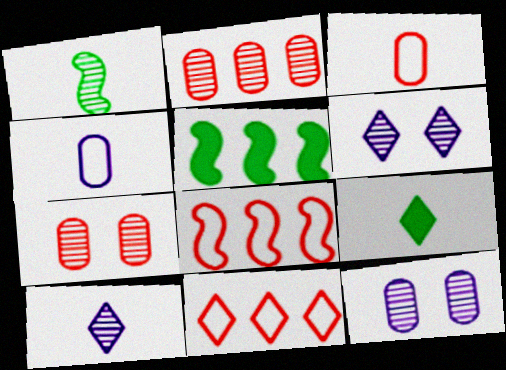[[1, 2, 6], 
[3, 5, 6], 
[6, 9, 11], 
[8, 9, 12]]